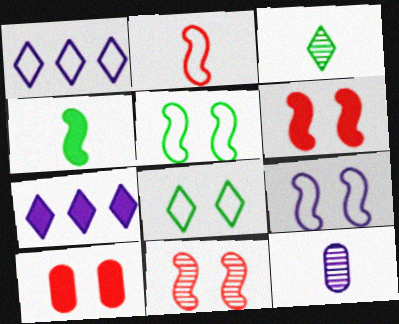[[4, 7, 10], 
[7, 9, 12]]